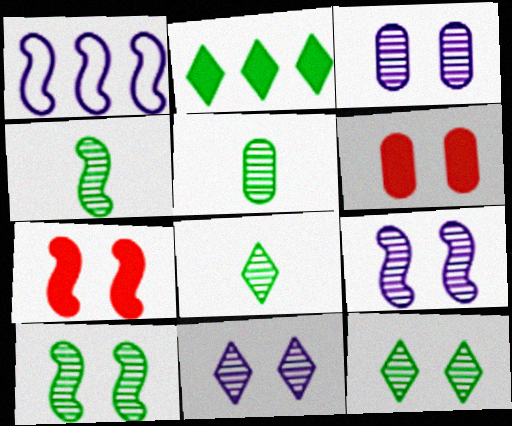[[1, 4, 7], 
[1, 6, 8], 
[3, 9, 11], 
[4, 5, 8]]